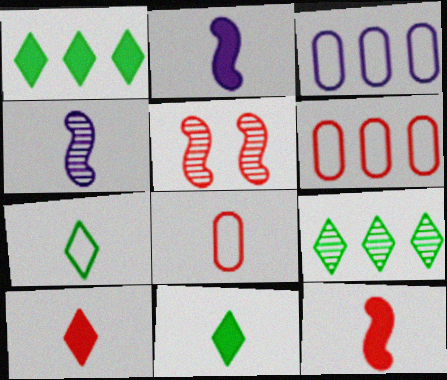[[3, 5, 11], 
[4, 8, 11], 
[5, 6, 10]]